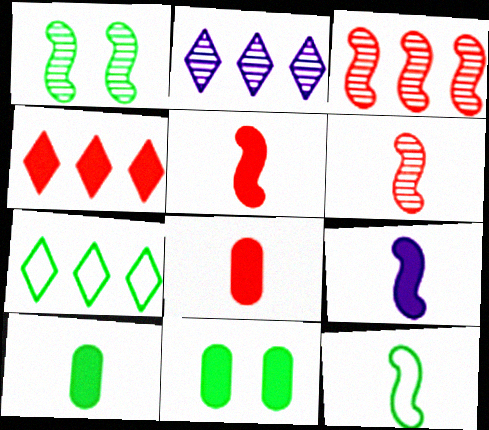[[1, 7, 10], 
[2, 4, 7], 
[4, 9, 11], 
[6, 9, 12]]